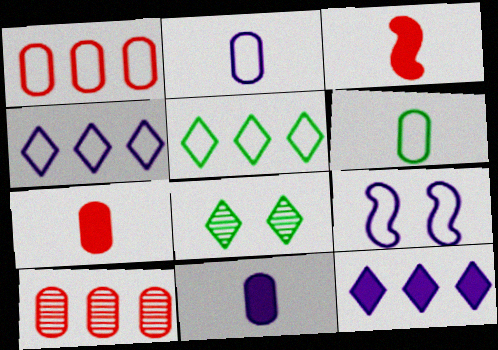[[2, 4, 9]]